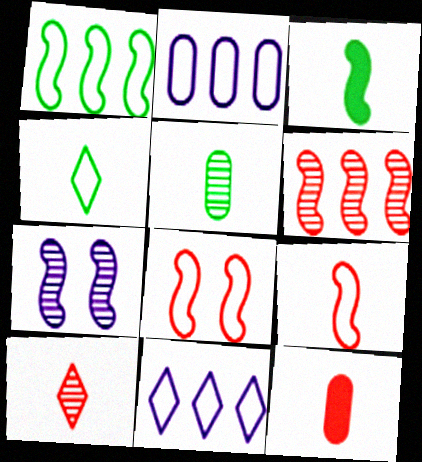[[2, 4, 8], 
[3, 4, 5], 
[9, 10, 12]]